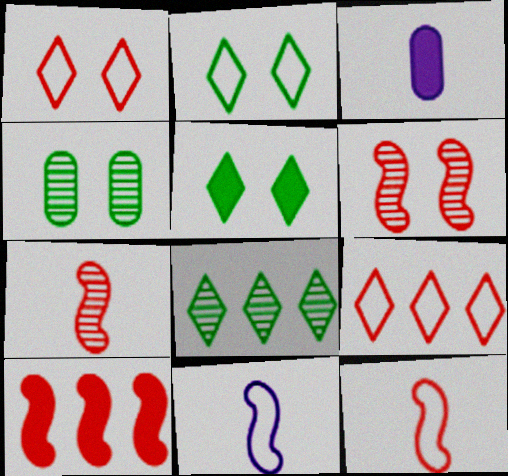[[3, 5, 10], 
[6, 10, 12]]